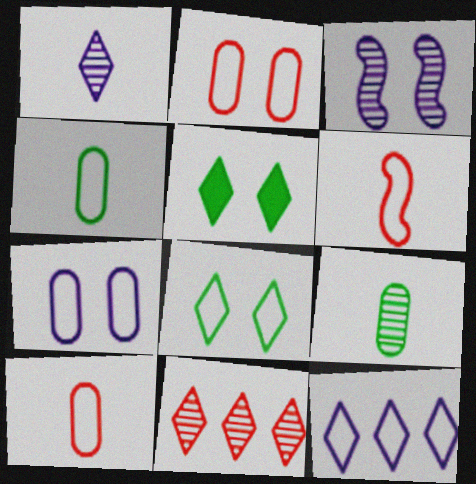[[2, 3, 5], 
[3, 9, 11]]